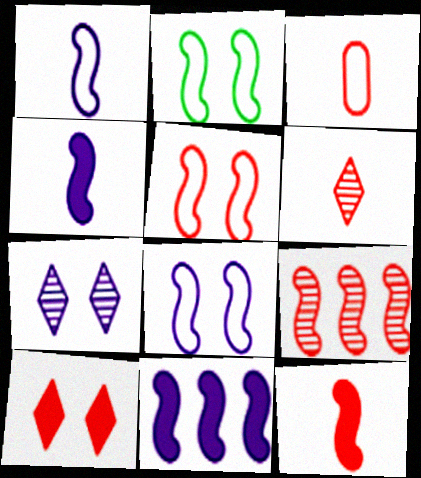[[2, 4, 9], 
[2, 5, 8], 
[3, 6, 12], 
[3, 9, 10], 
[5, 9, 12]]